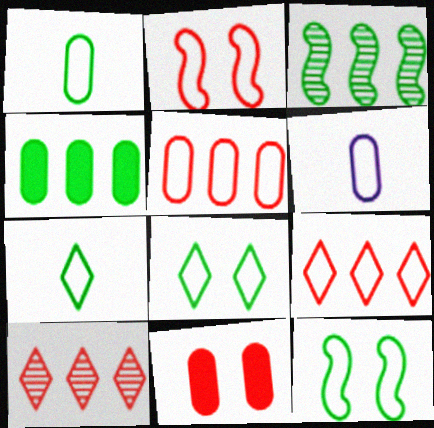[[6, 9, 12]]